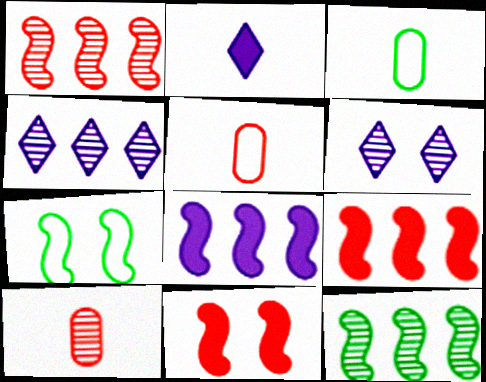[[3, 4, 11], 
[3, 6, 9], 
[6, 10, 12]]